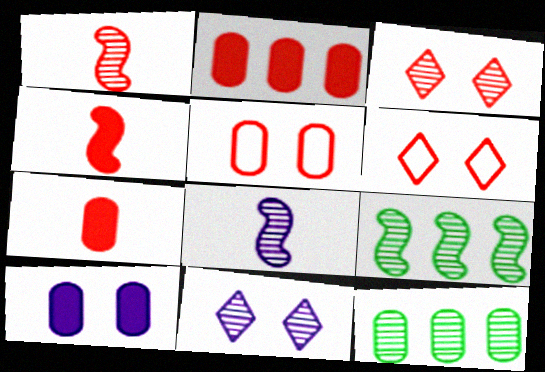[[1, 2, 6], 
[1, 11, 12], 
[3, 8, 12]]